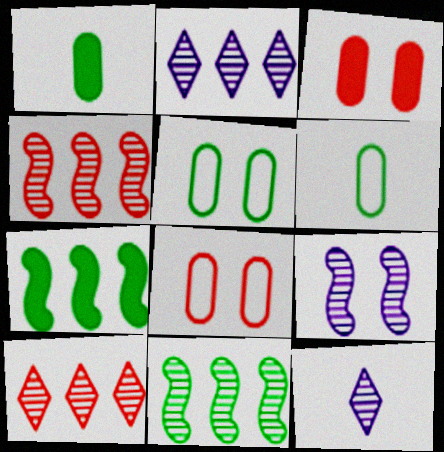[[7, 8, 12]]